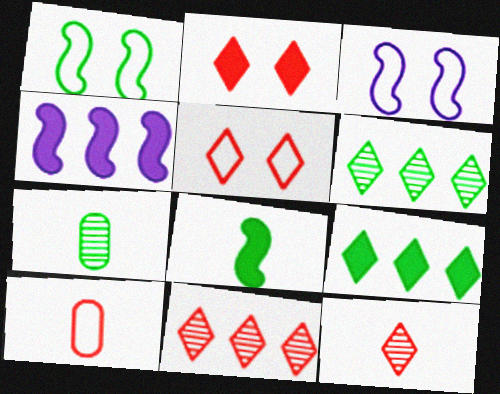[[1, 7, 9], 
[4, 5, 7]]